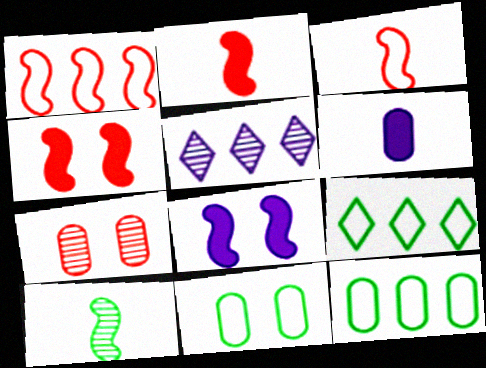[[1, 8, 10], 
[2, 5, 11], 
[5, 7, 10], 
[6, 7, 12]]